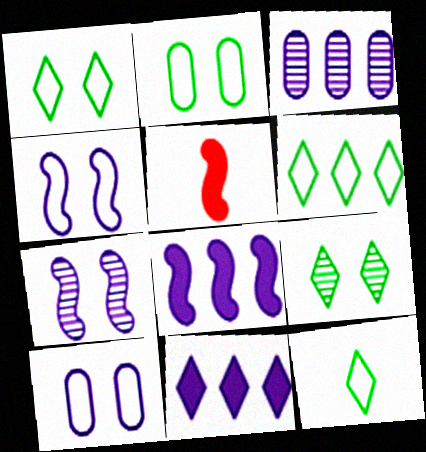[[1, 3, 5], 
[1, 6, 12]]